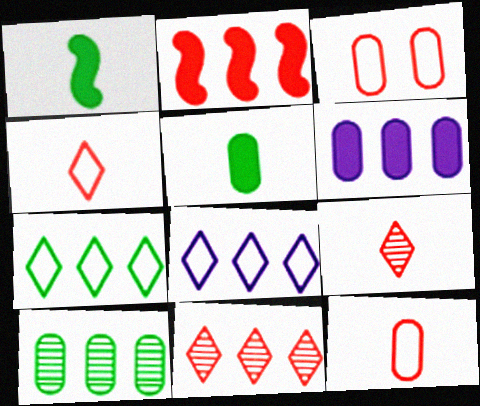[[2, 3, 9], 
[2, 8, 10]]